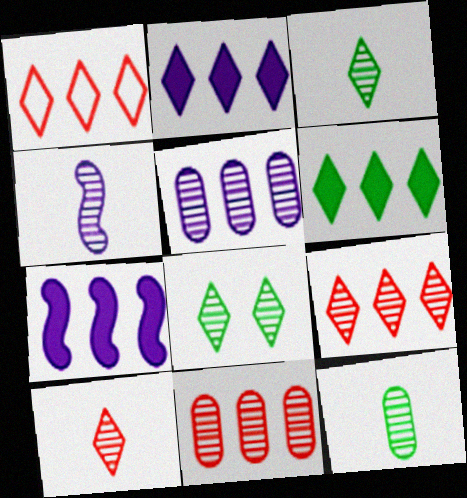[[4, 8, 11], 
[4, 10, 12]]